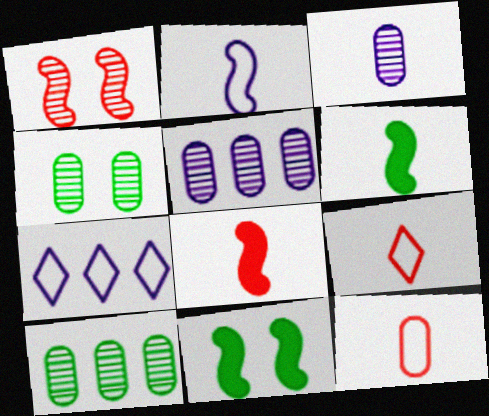[[3, 6, 9], 
[4, 7, 8], 
[5, 9, 11]]